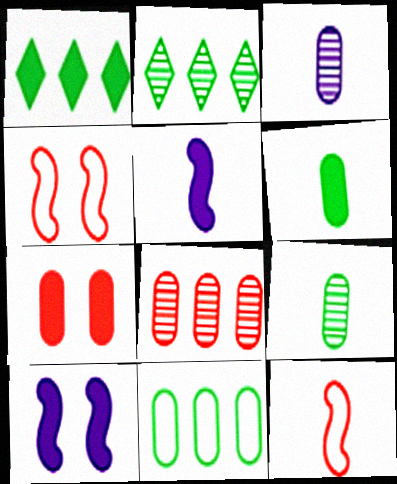[[1, 3, 4], 
[1, 5, 7], 
[3, 7, 11]]